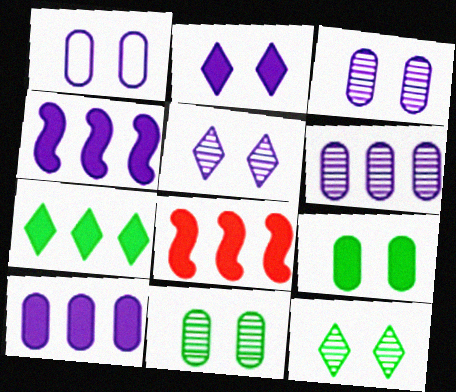[[7, 8, 10]]